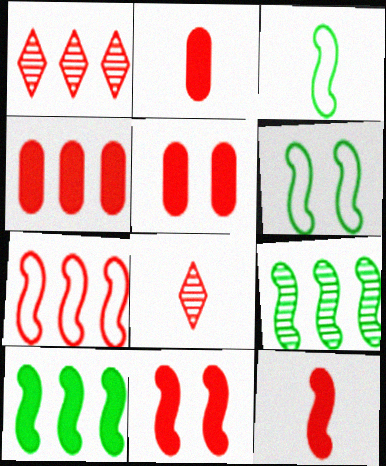[[1, 4, 7], 
[2, 4, 5], 
[5, 7, 8]]